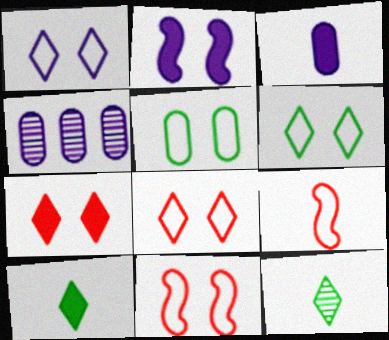[[1, 5, 11], 
[1, 6, 8], 
[3, 9, 12], 
[4, 10, 11]]